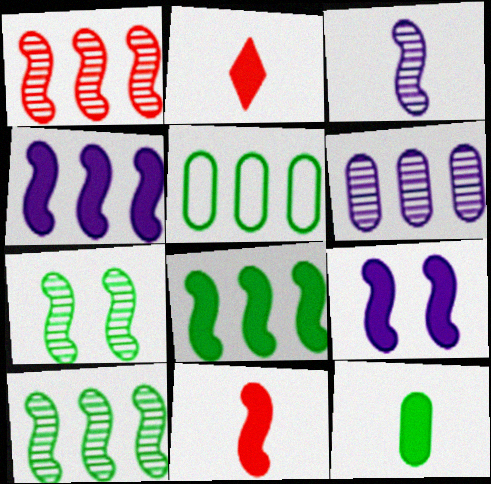[[1, 3, 7], 
[8, 9, 11]]